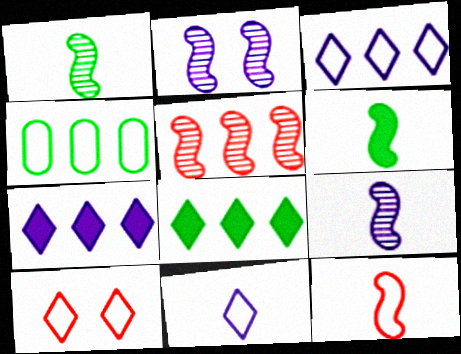[[1, 2, 5], 
[4, 5, 7], 
[6, 9, 12]]